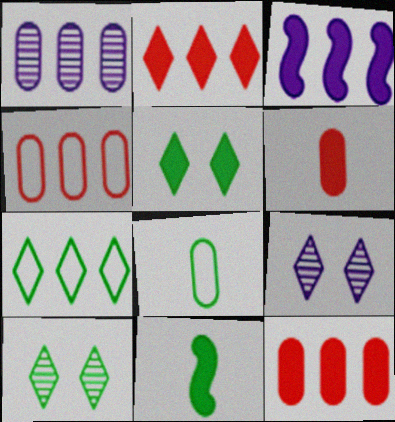[[3, 5, 6], 
[4, 9, 11]]